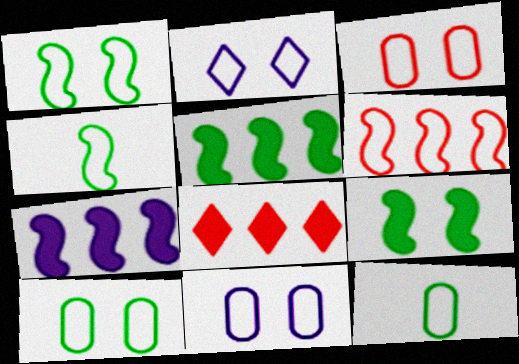[[1, 2, 3], 
[2, 6, 12], 
[3, 10, 11]]